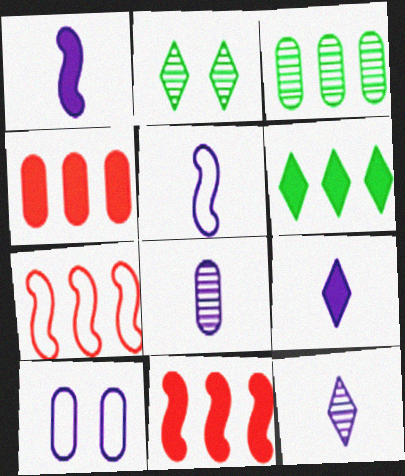[[2, 4, 5], 
[5, 8, 9]]